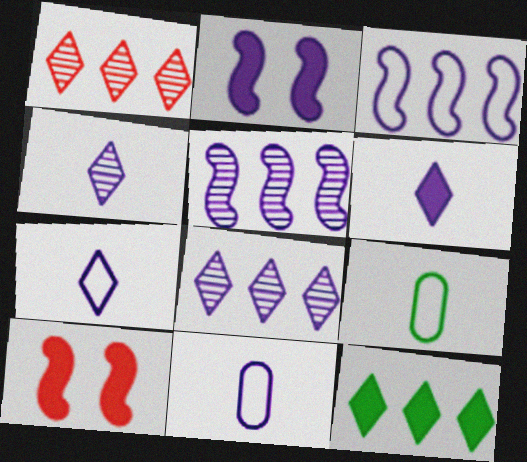[[1, 2, 9], 
[2, 8, 11], 
[4, 6, 7], 
[8, 9, 10]]